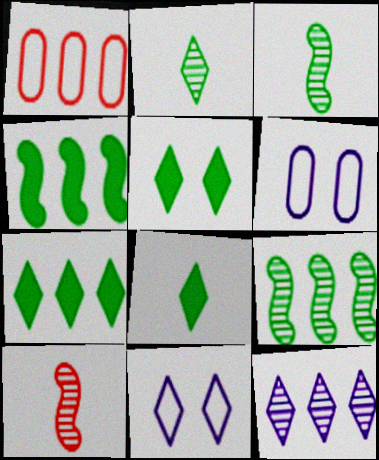[[1, 4, 12], 
[5, 7, 8], 
[6, 7, 10]]